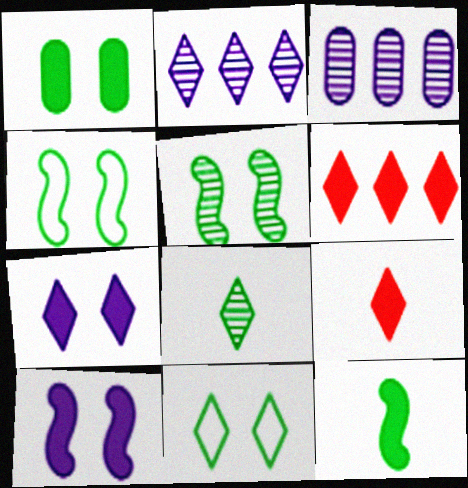[[1, 5, 11], 
[2, 9, 11], 
[3, 4, 9]]